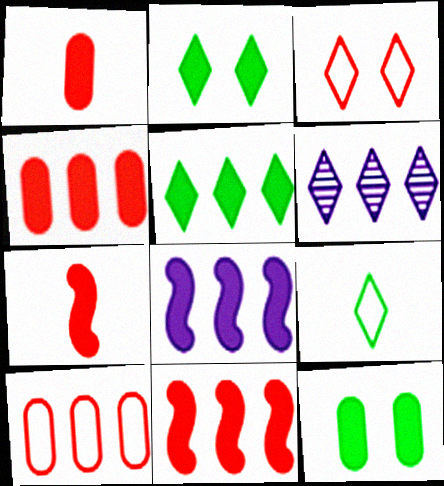[[1, 2, 8], 
[4, 5, 8]]